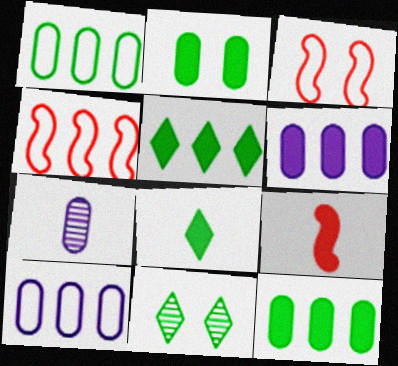[[3, 5, 7], 
[9, 10, 11]]